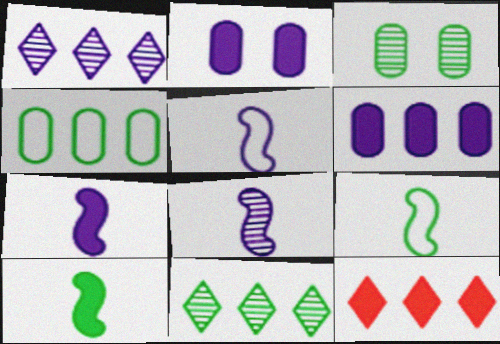[[1, 2, 5], 
[2, 10, 12], 
[3, 5, 12], 
[5, 7, 8]]